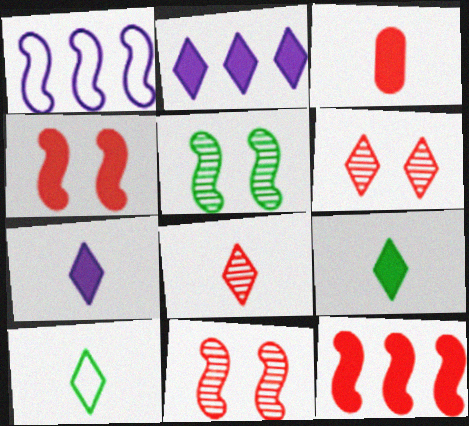[[2, 6, 10], 
[7, 8, 10]]